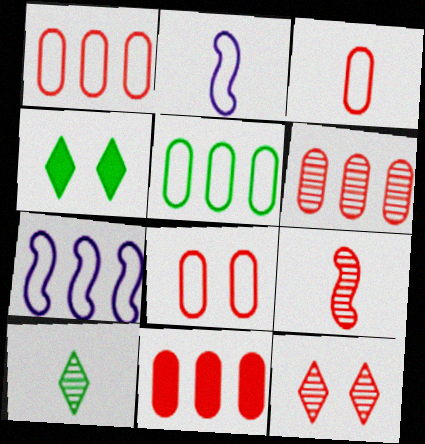[[1, 3, 8], 
[1, 6, 11], 
[2, 4, 6], 
[6, 9, 12]]